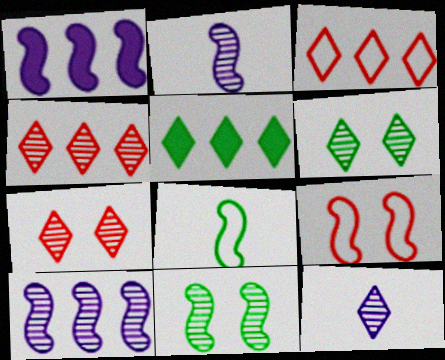[[4, 6, 12]]